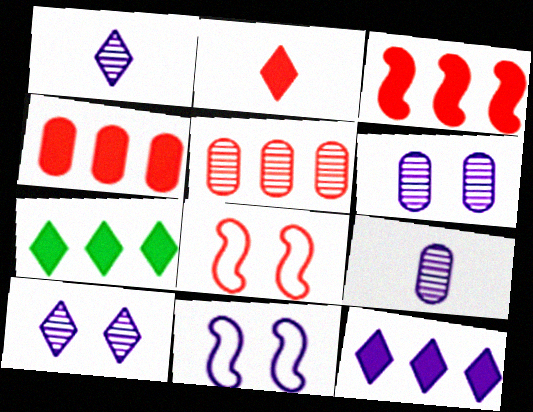[[2, 5, 8], 
[7, 8, 9], 
[9, 11, 12]]